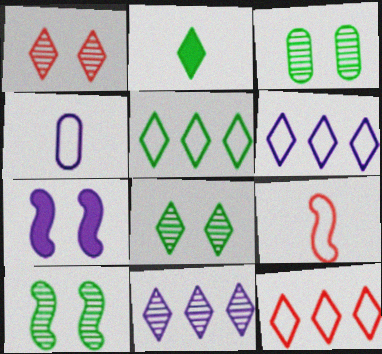[[1, 2, 6], 
[2, 5, 8], 
[3, 8, 10], 
[4, 7, 11], 
[5, 6, 12]]